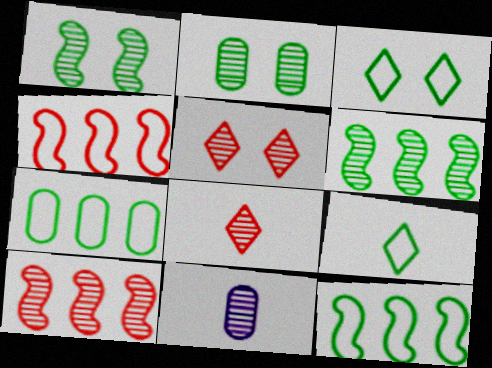[[5, 6, 11]]